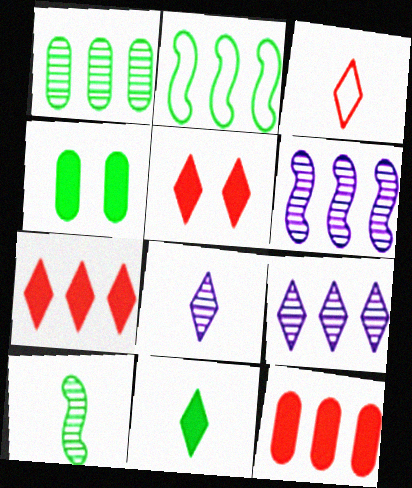[[2, 9, 12], 
[3, 4, 6], 
[3, 8, 11]]